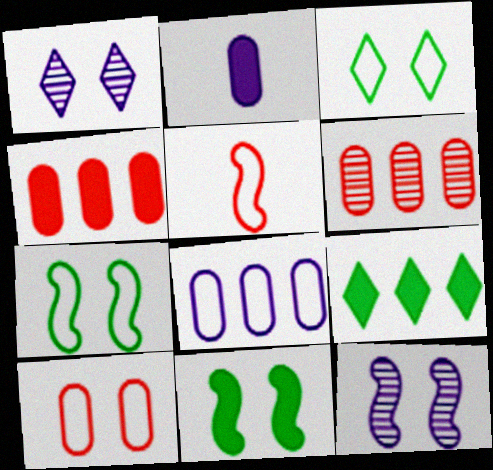[[1, 10, 11], 
[3, 5, 8]]